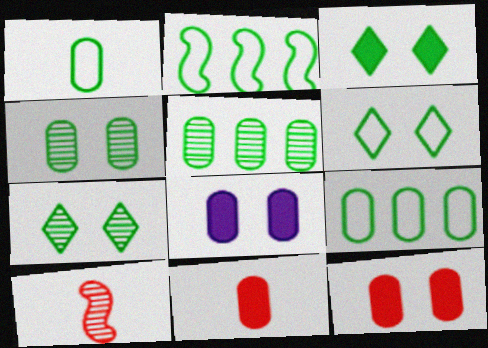[[1, 2, 6], 
[3, 6, 7]]